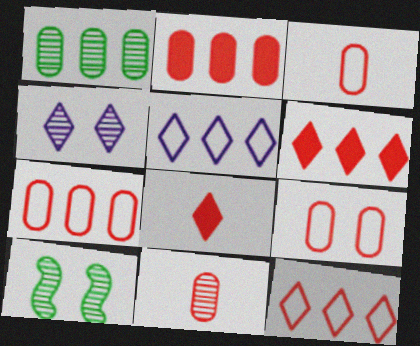[[2, 9, 11], 
[3, 7, 9]]